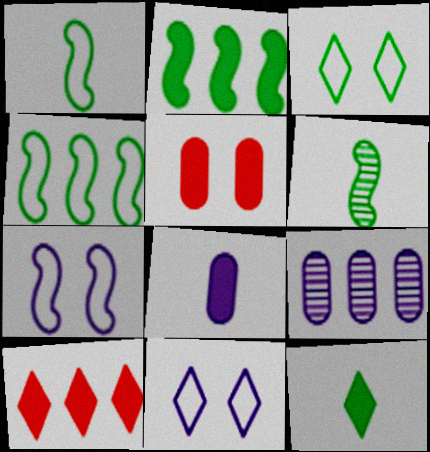[[4, 9, 10]]